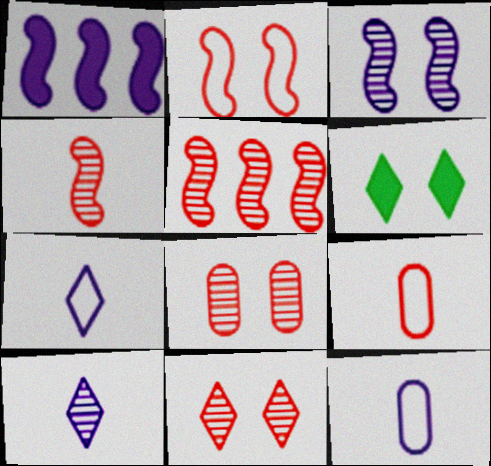[[5, 6, 12]]